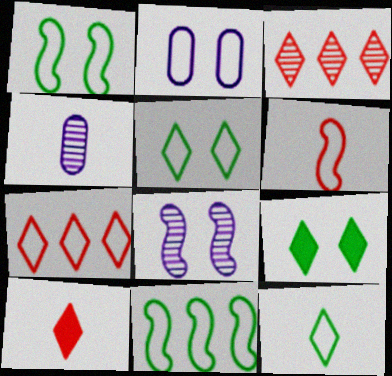[]